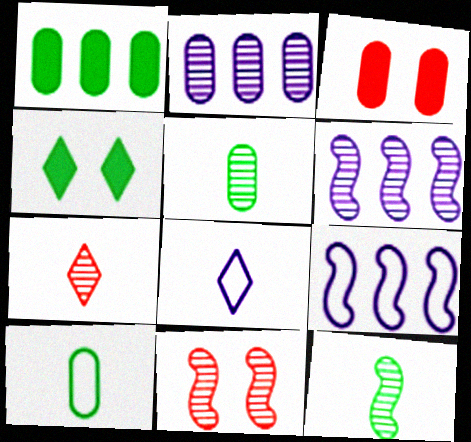[[1, 8, 11], 
[2, 3, 10], 
[6, 11, 12]]